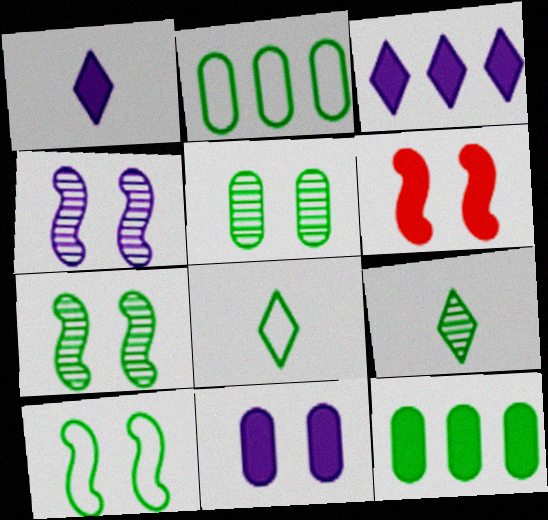[[1, 6, 12], 
[2, 8, 10], 
[4, 6, 10], 
[7, 8, 12], 
[9, 10, 12]]